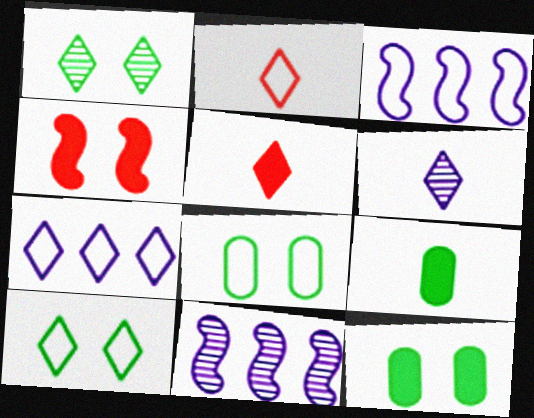[[1, 5, 7], 
[2, 3, 8], 
[2, 7, 10], 
[2, 11, 12], 
[5, 8, 11]]